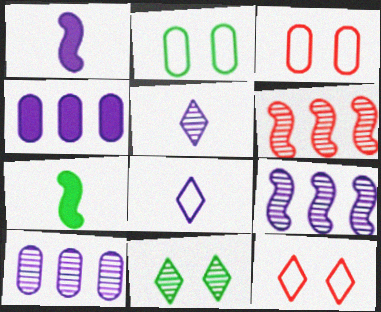[[7, 10, 12]]